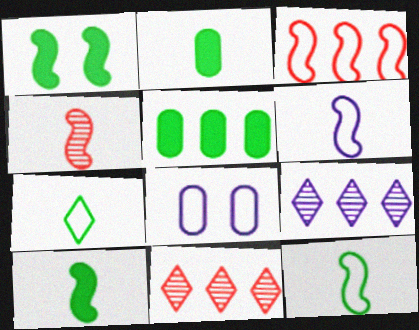[[3, 5, 9], 
[3, 7, 8], 
[4, 6, 10], 
[8, 10, 11]]